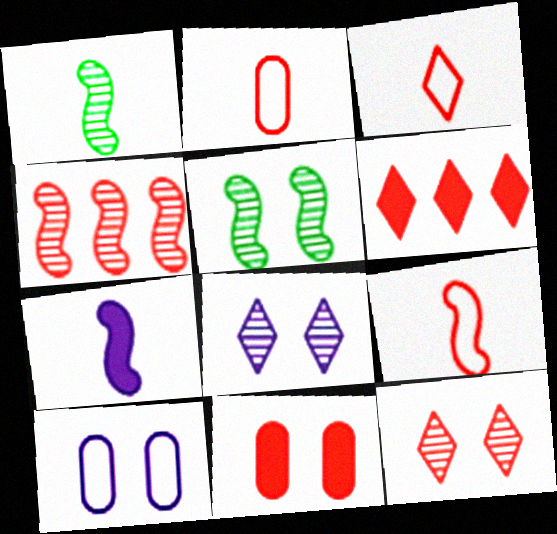[[1, 6, 10], 
[1, 7, 9], 
[2, 3, 9], 
[3, 4, 11], 
[3, 6, 12]]